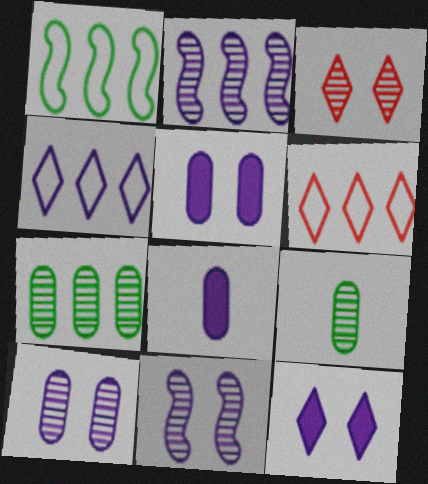[[1, 3, 8], 
[2, 3, 9], 
[4, 8, 11]]